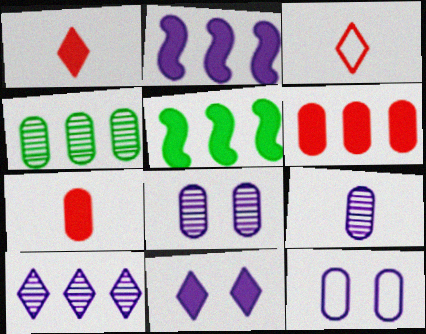[[3, 5, 8], 
[4, 7, 12], 
[5, 7, 11]]